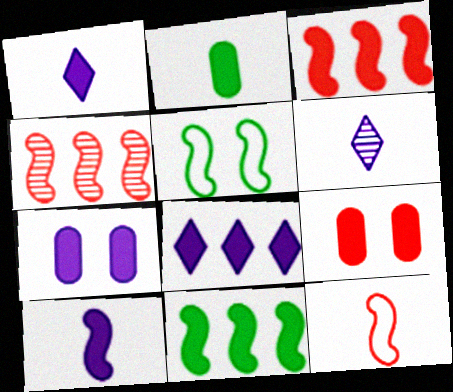[[1, 9, 11], 
[2, 6, 12], 
[4, 5, 10], 
[7, 8, 10]]